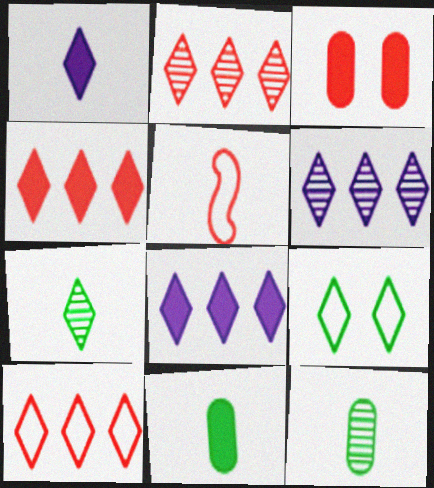[[1, 2, 9], 
[1, 5, 12], 
[2, 3, 5], 
[2, 4, 10]]